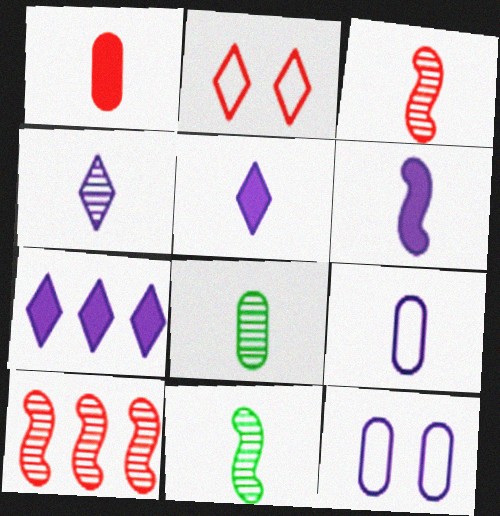[[1, 2, 10], 
[1, 8, 9], 
[3, 4, 8], 
[4, 6, 9]]